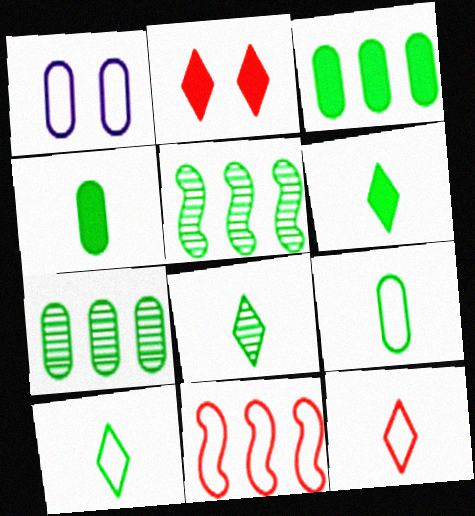[[1, 10, 11], 
[6, 8, 10]]